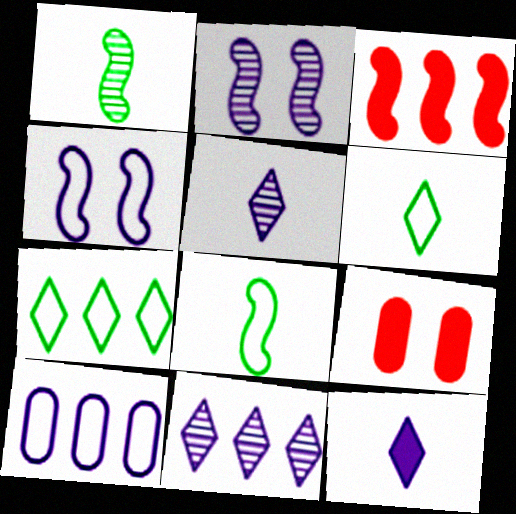[[1, 3, 4], 
[2, 3, 8], 
[2, 10, 12], 
[8, 9, 11]]